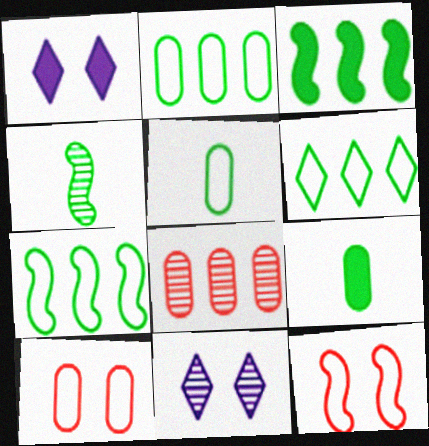[[2, 6, 7], 
[4, 8, 11]]